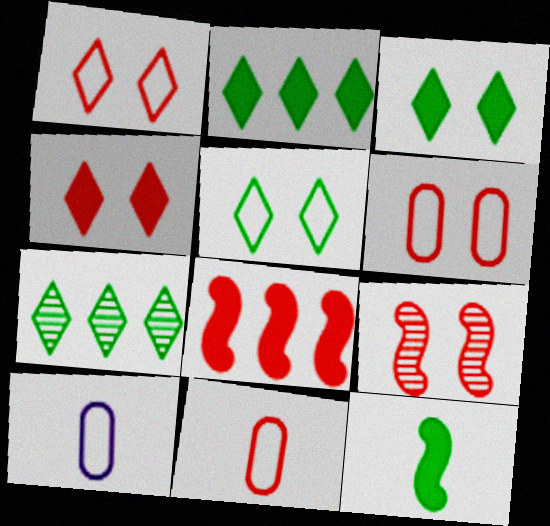[[2, 9, 10], 
[4, 6, 9]]